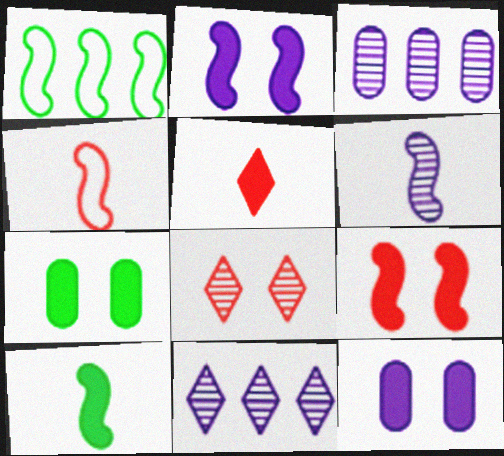[[1, 6, 9], 
[4, 6, 10], 
[4, 7, 11]]